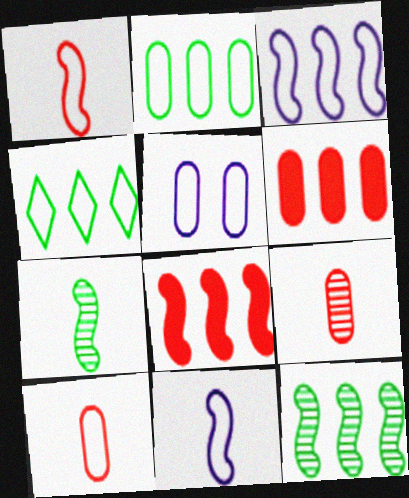[[1, 4, 5], 
[2, 5, 10], 
[3, 8, 12]]